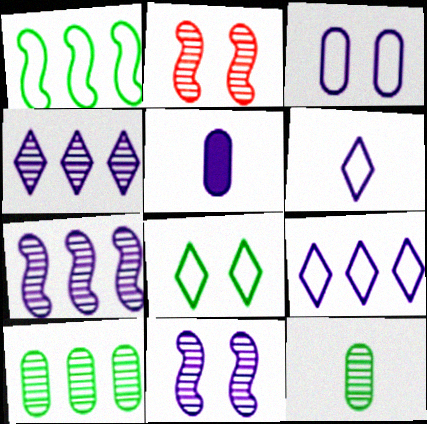[[2, 4, 12], 
[5, 9, 11]]